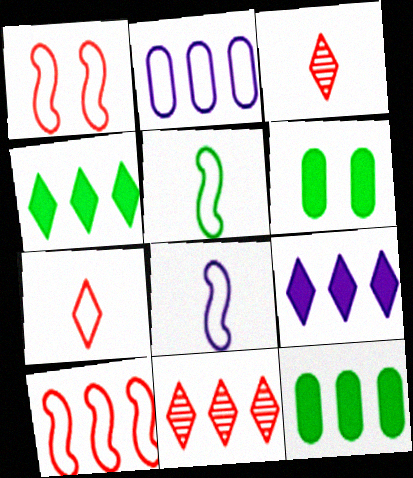[[6, 8, 11]]